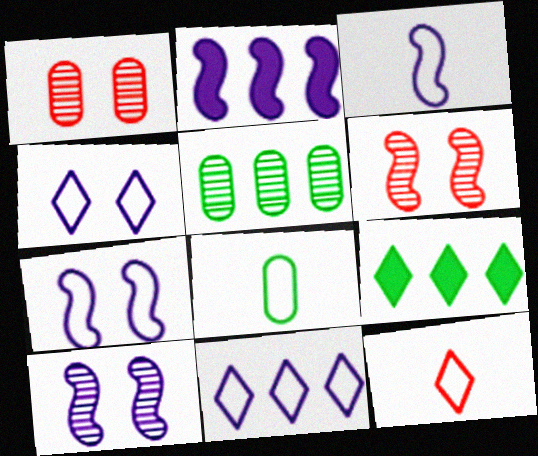[[1, 3, 9], 
[2, 3, 10], 
[3, 8, 12]]